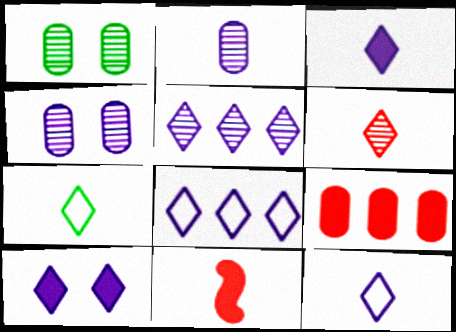[[1, 8, 11], 
[2, 7, 11], 
[3, 6, 7], 
[5, 10, 12]]